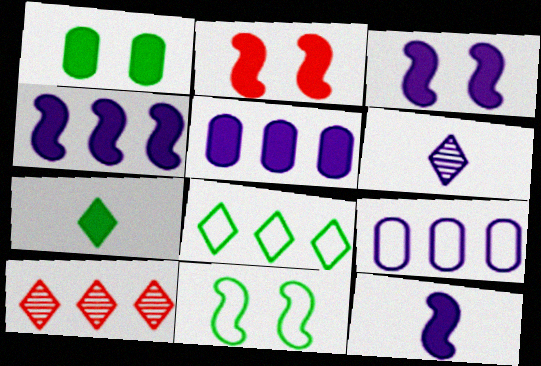[[2, 5, 7], 
[3, 4, 12], 
[3, 6, 9]]